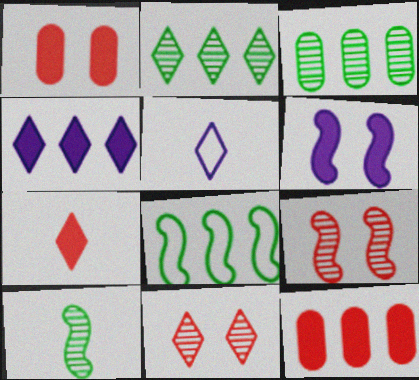[]